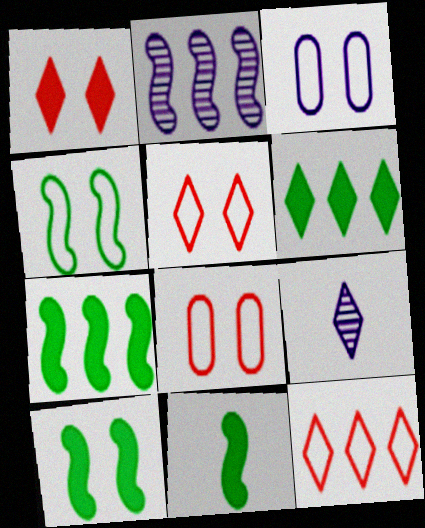[[3, 4, 5], 
[5, 6, 9], 
[7, 8, 9], 
[7, 10, 11]]